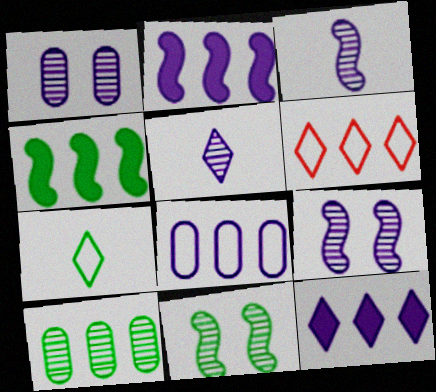[[2, 6, 10]]